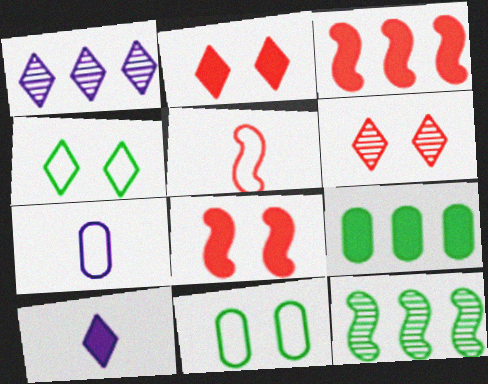[[2, 7, 12], 
[8, 9, 10]]